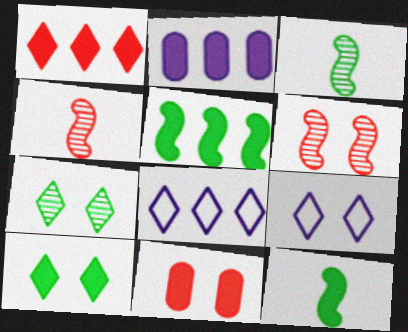[[1, 2, 5], 
[3, 8, 11]]